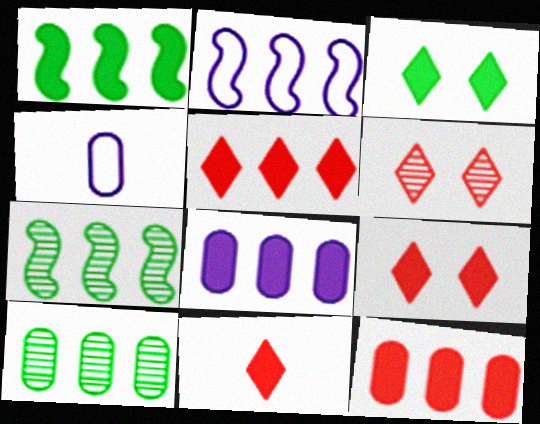[[1, 4, 6], 
[1, 5, 8], 
[2, 5, 10], 
[4, 7, 9], 
[5, 9, 11]]